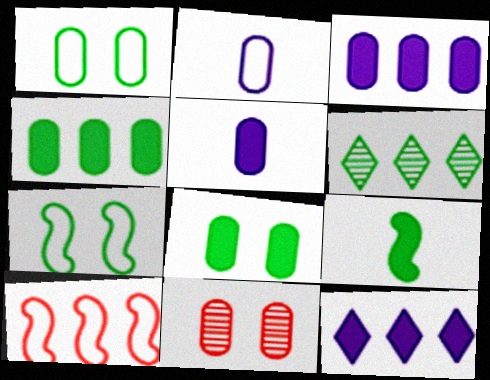[[1, 6, 9], 
[2, 4, 11], 
[3, 6, 10]]